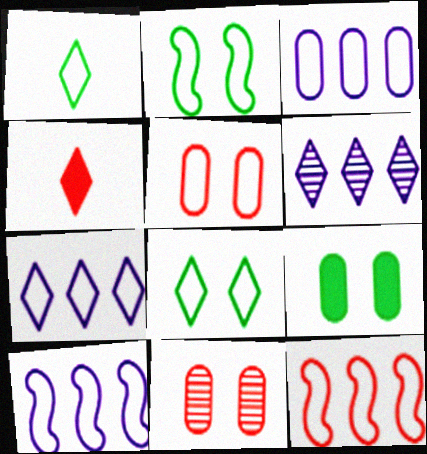[[1, 5, 10], 
[3, 7, 10], 
[4, 6, 8], 
[4, 11, 12]]